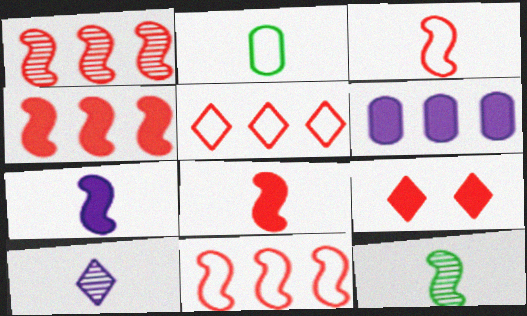[[1, 4, 11], 
[2, 8, 10], 
[3, 7, 12]]